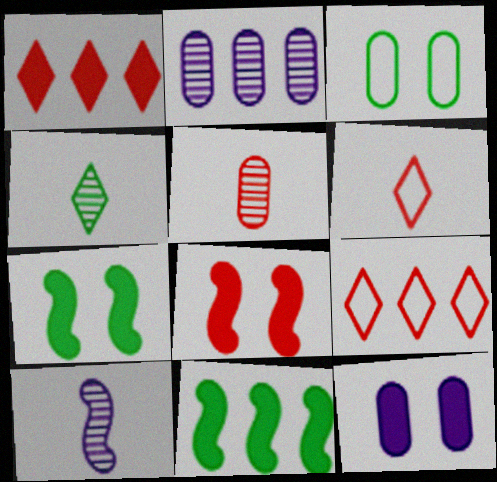[[1, 3, 10], 
[2, 6, 7], 
[2, 9, 11], 
[3, 4, 11], 
[4, 5, 10], 
[5, 8, 9]]